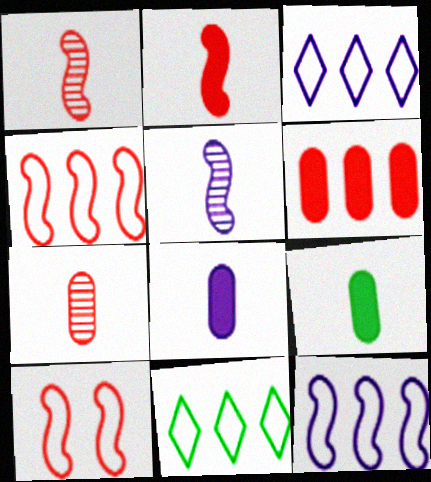[]